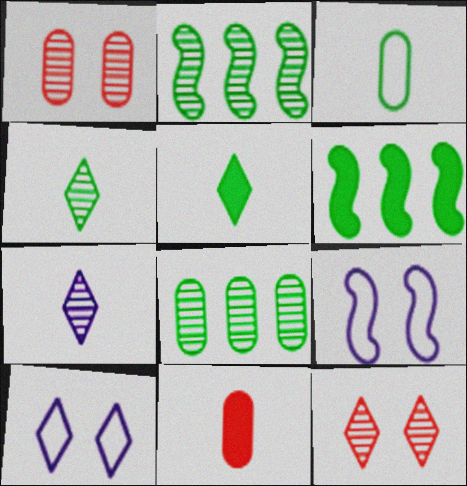[[1, 2, 7], 
[2, 10, 11]]